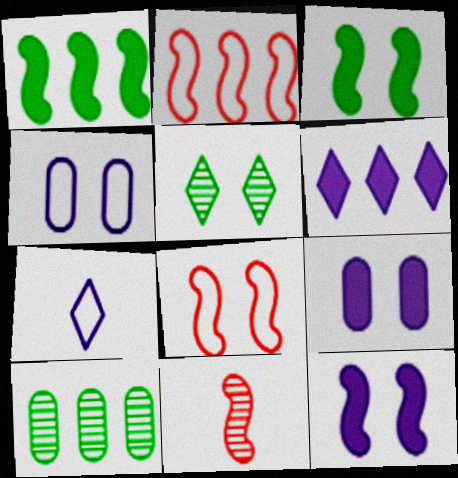[[2, 6, 10], 
[5, 8, 9]]